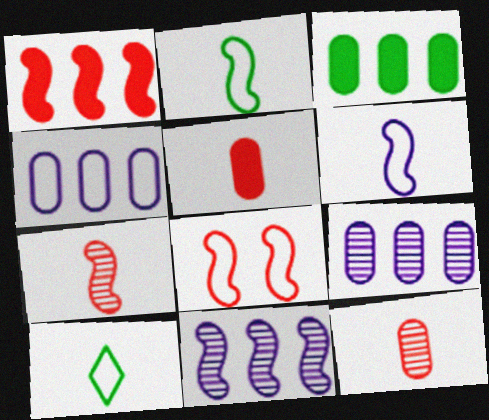[[1, 7, 8], 
[4, 8, 10]]